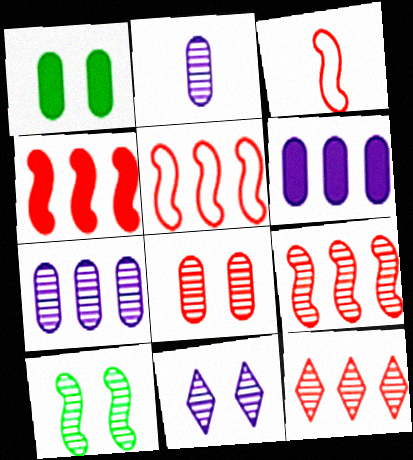[[2, 10, 12], 
[4, 5, 9], 
[8, 10, 11]]